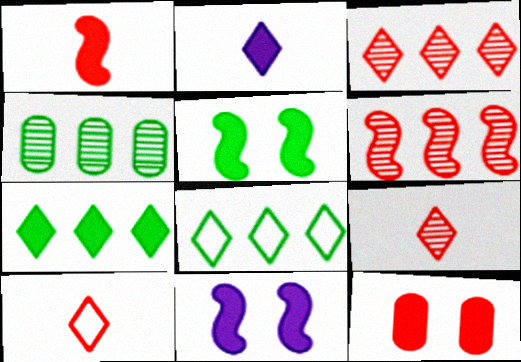[[4, 10, 11], 
[6, 10, 12]]